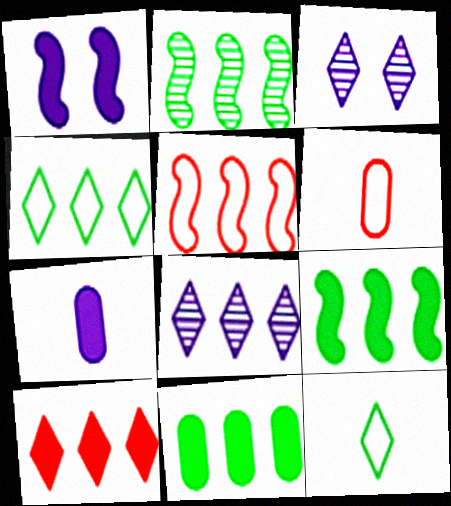[[2, 4, 11], 
[3, 6, 9], 
[3, 10, 12], 
[4, 8, 10], 
[5, 8, 11]]